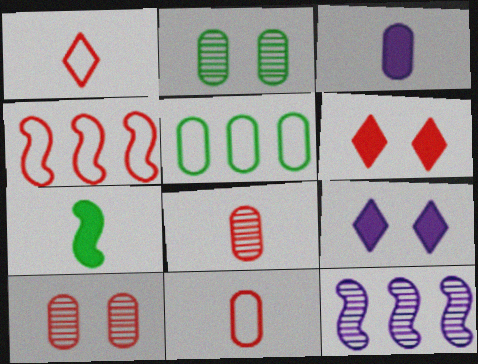[[3, 5, 10], 
[4, 6, 8]]